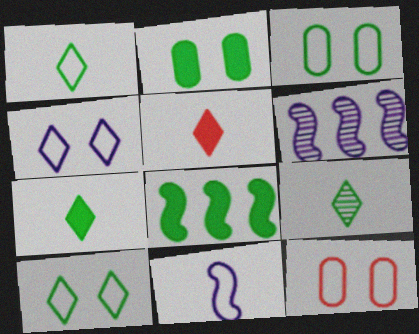[[1, 7, 9], 
[2, 7, 8], 
[3, 5, 6], 
[3, 8, 9], 
[6, 7, 12]]